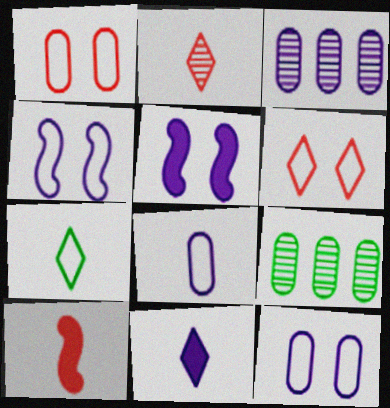[[2, 7, 11], 
[3, 4, 11]]